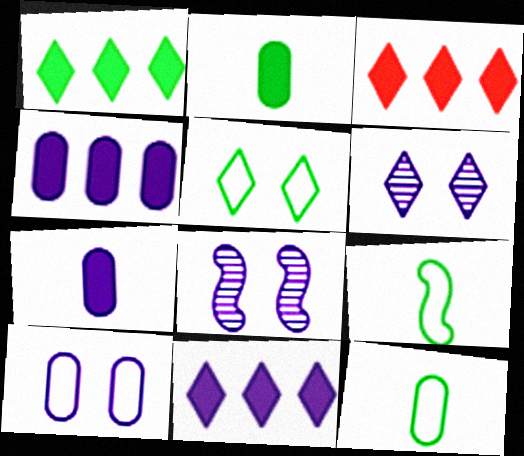[[1, 3, 11], 
[3, 8, 12]]